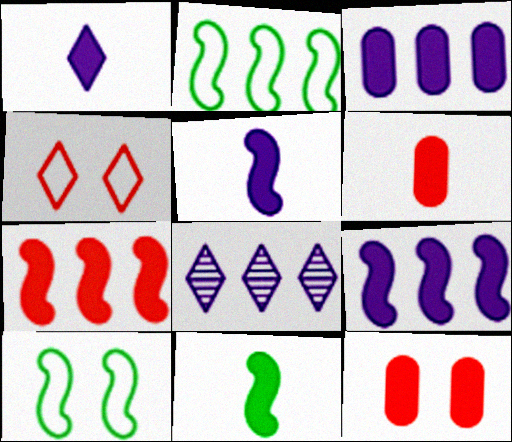[[1, 6, 11], 
[6, 8, 10]]